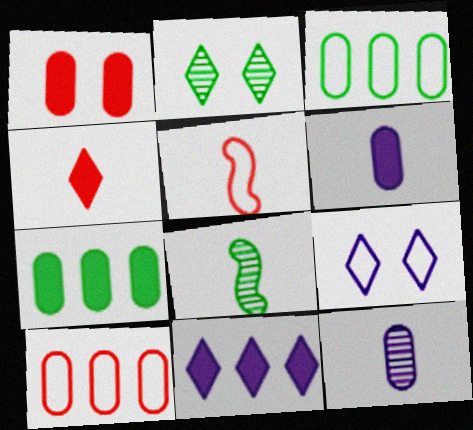[[1, 3, 12], 
[1, 6, 7], 
[3, 5, 9]]